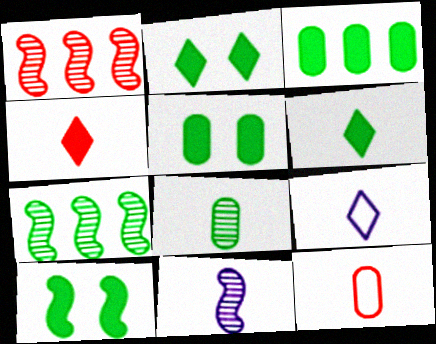[[1, 5, 9], 
[2, 5, 10], 
[3, 6, 10], 
[6, 11, 12]]